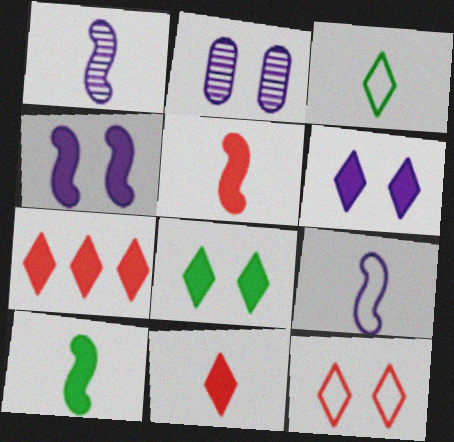[]